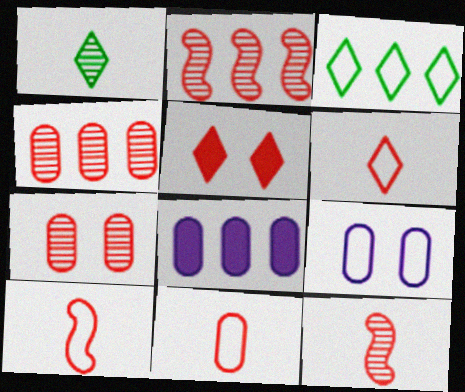[[2, 3, 8], 
[2, 5, 11], 
[3, 9, 10], 
[4, 5, 10], 
[6, 10, 11]]